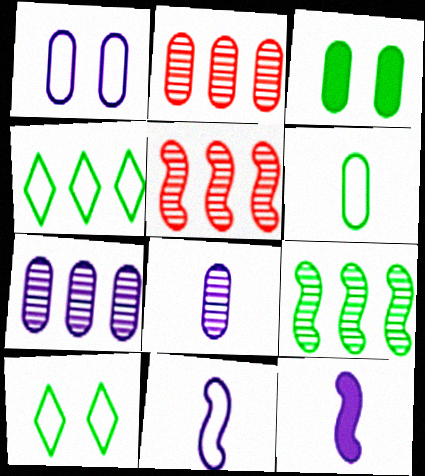[[2, 10, 12]]